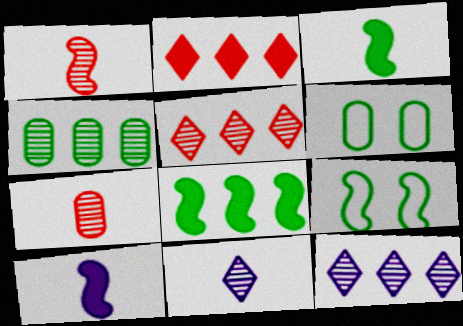[[5, 6, 10]]